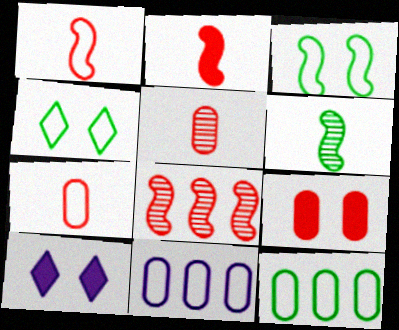[[1, 4, 11]]